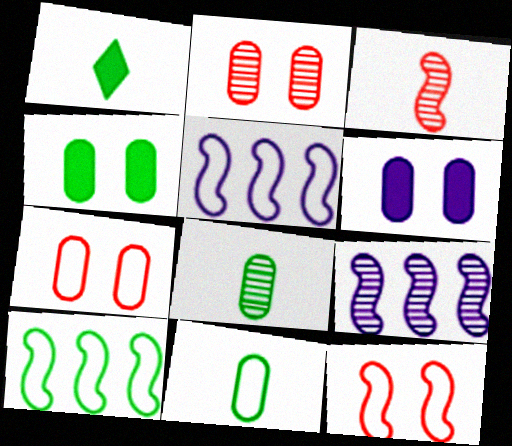[[1, 2, 5], 
[1, 7, 9]]